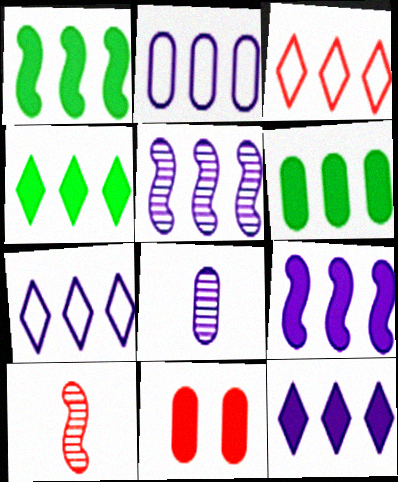[[1, 4, 6], 
[2, 5, 12], 
[3, 5, 6], 
[3, 10, 11]]